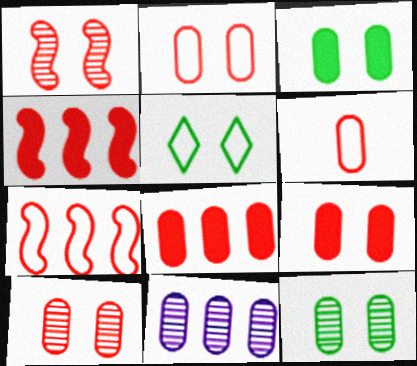[[2, 9, 10], 
[3, 6, 11], 
[6, 8, 10]]